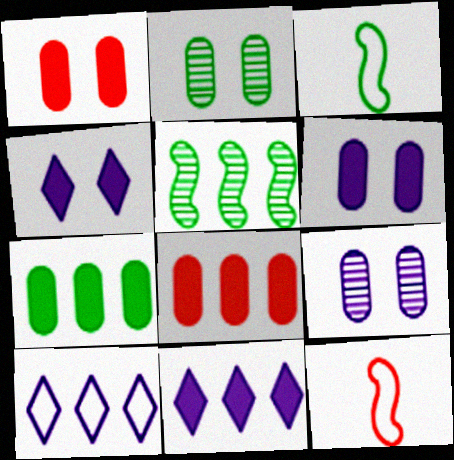[[2, 11, 12], 
[5, 8, 10]]